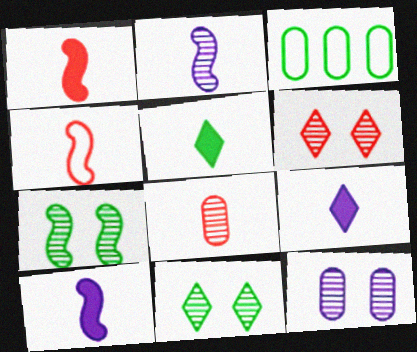[[3, 5, 7], 
[3, 6, 10], 
[6, 7, 12]]